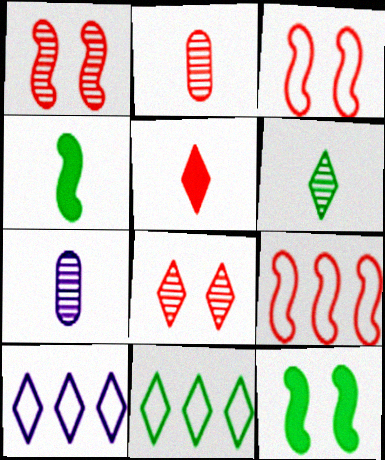[[2, 10, 12]]